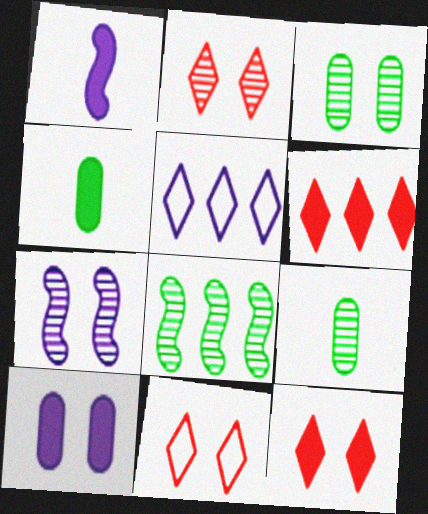[[2, 3, 7], 
[2, 11, 12]]